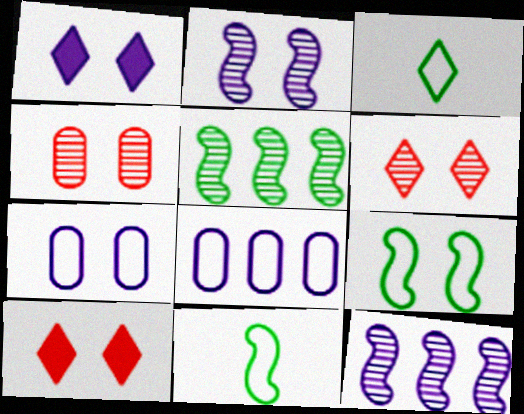[[1, 2, 7], 
[1, 4, 9]]